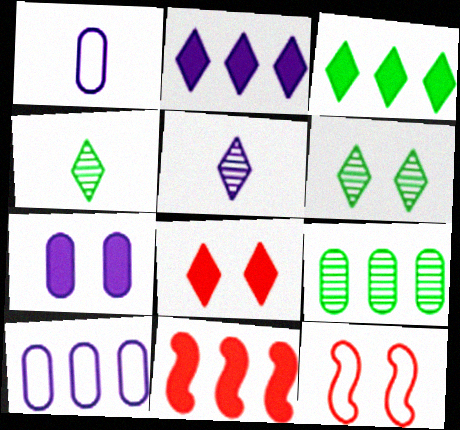[[1, 6, 11], 
[6, 7, 12]]